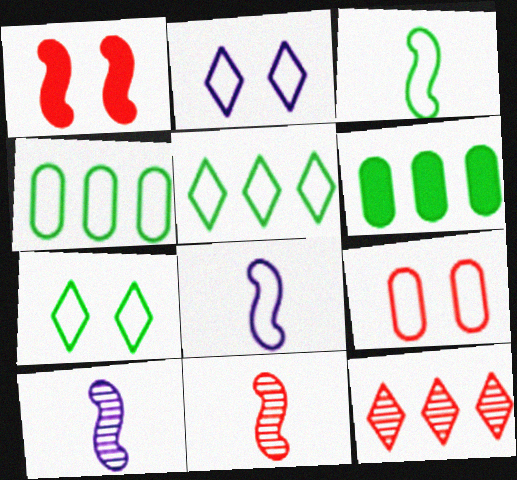[[2, 6, 11], 
[3, 4, 7], 
[5, 8, 9]]